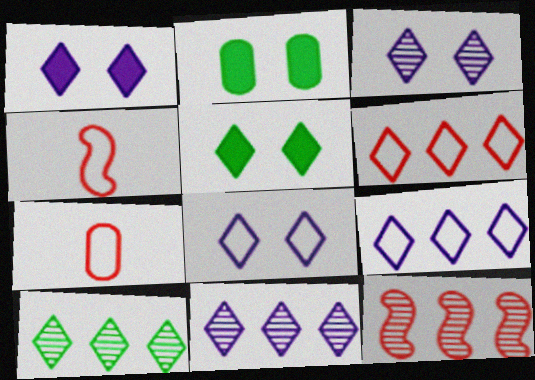[[1, 3, 8], 
[2, 4, 11]]